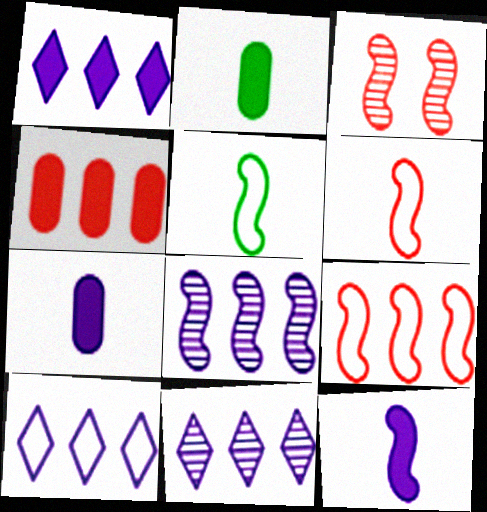[[1, 10, 11], 
[2, 3, 10]]